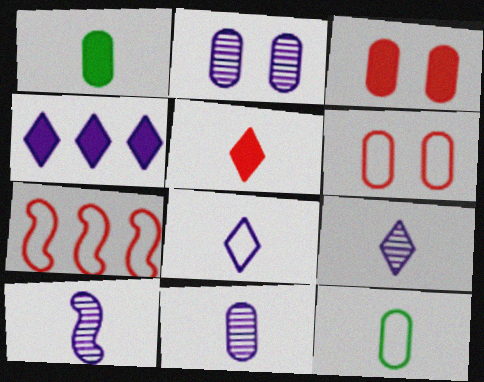[[5, 10, 12], 
[9, 10, 11]]